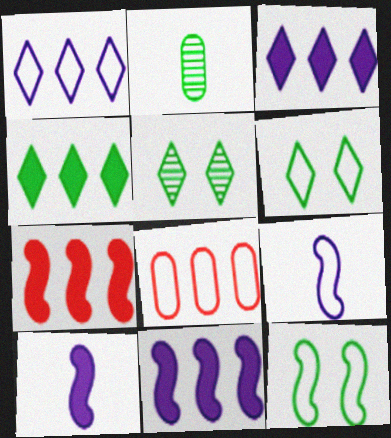[[2, 4, 12], 
[5, 8, 10], 
[6, 8, 9]]